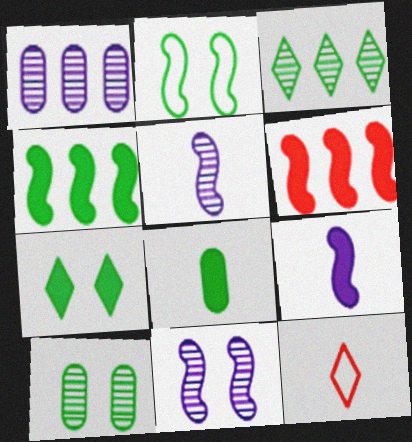[[2, 3, 8], 
[2, 5, 6], 
[2, 7, 10], 
[4, 7, 8], 
[5, 8, 12]]